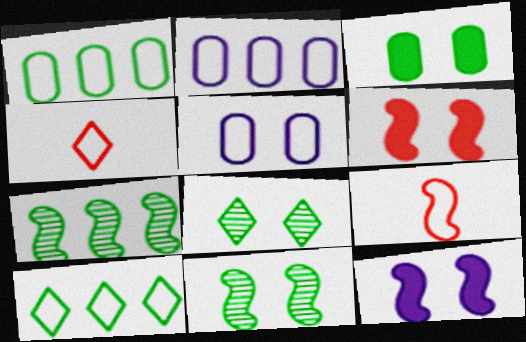[[5, 6, 8], 
[5, 9, 10], 
[7, 9, 12]]